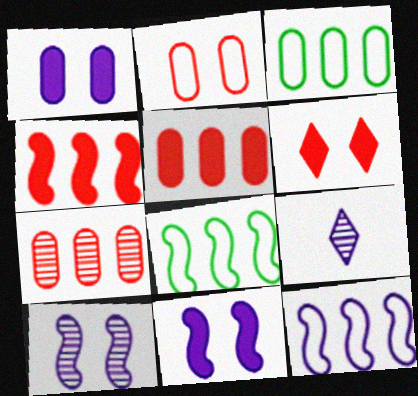[[1, 9, 12]]